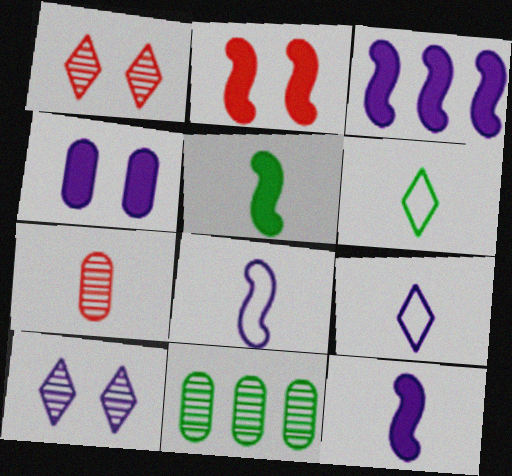[[2, 3, 5], 
[2, 9, 11], 
[5, 7, 9], 
[6, 7, 12]]